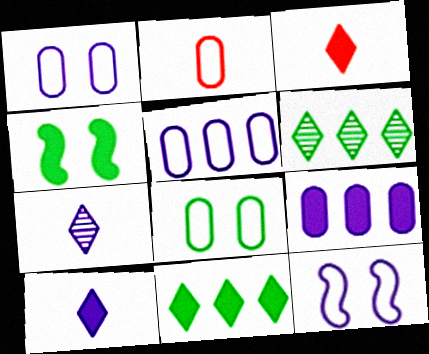[[2, 5, 8], 
[3, 4, 9], 
[7, 9, 12]]